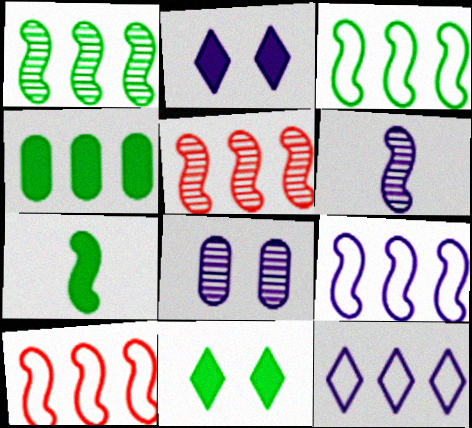[[3, 9, 10], 
[4, 5, 12], 
[4, 7, 11]]